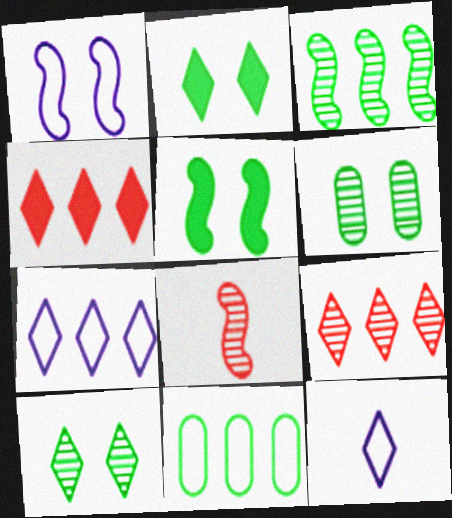[[2, 9, 12], 
[4, 10, 12]]